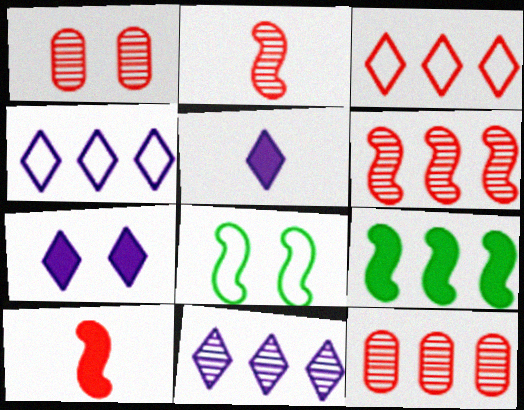[[1, 3, 10], 
[1, 7, 8], 
[4, 9, 12], 
[5, 8, 12]]